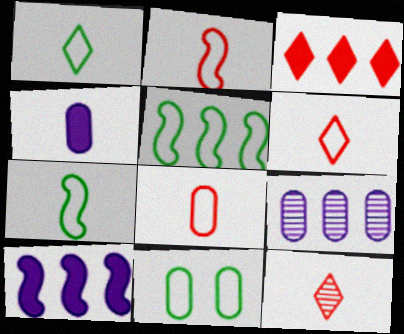[[1, 5, 11], 
[2, 6, 8], 
[3, 5, 9], 
[4, 7, 12], 
[10, 11, 12]]